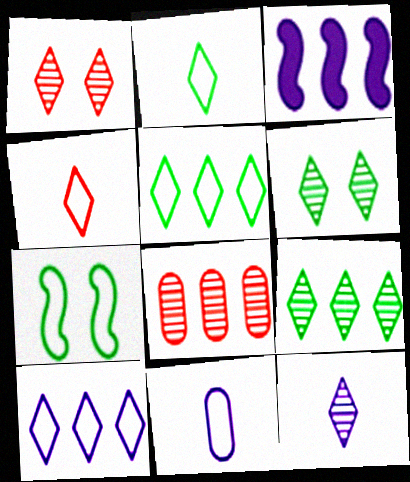[[1, 9, 12], 
[3, 5, 8]]